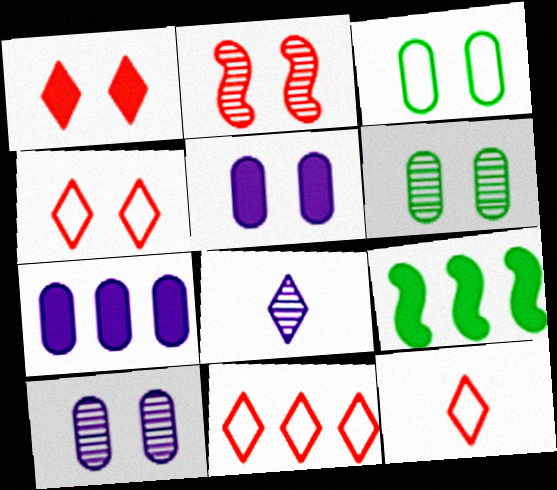[[4, 11, 12], 
[9, 10, 12]]